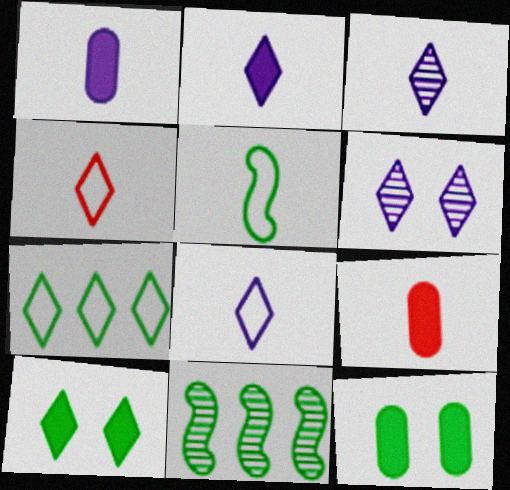[[2, 3, 8], 
[3, 5, 9]]